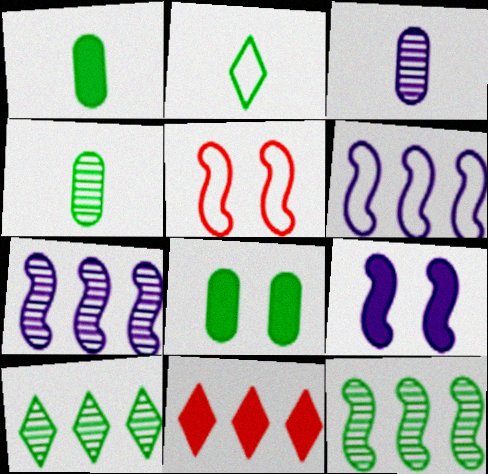[[1, 9, 11], 
[2, 8, 12]]